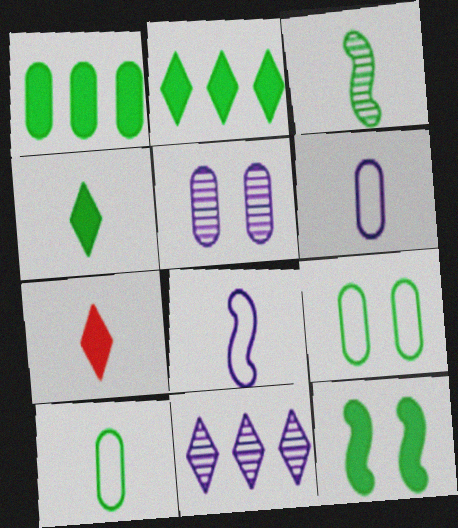[[1, 4, 12], 
[2, 3, 9], 
[3, 4, 10], 
[3, 6, 7]]